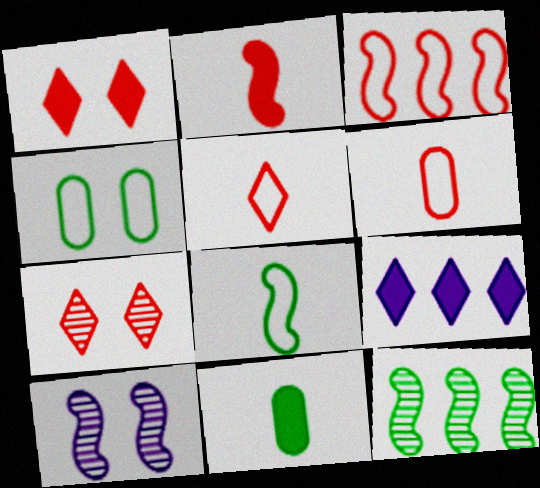[[1, 4, 10]]